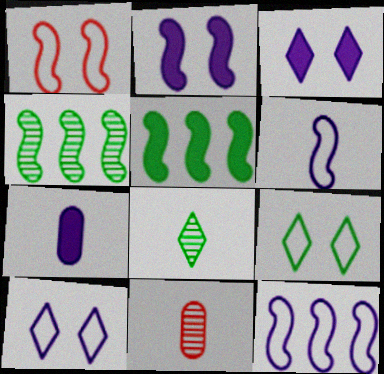[[5, 10, 11]]